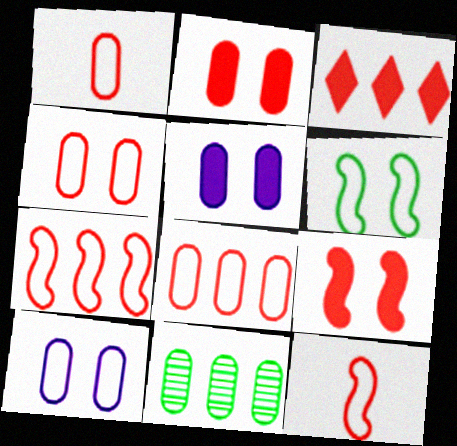[[1, 4, 8], 
[1, 5, 11]]